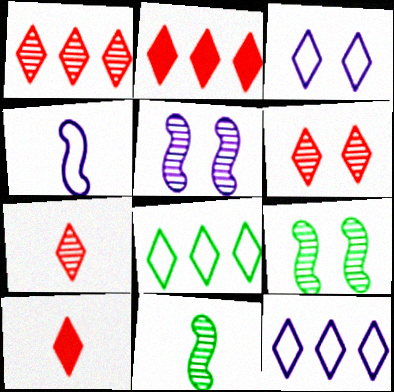[[1, 6, 7]]